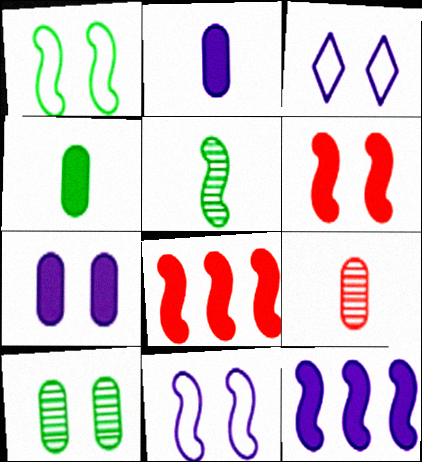[[3, 6, 10], 
[5, 8, 11]]